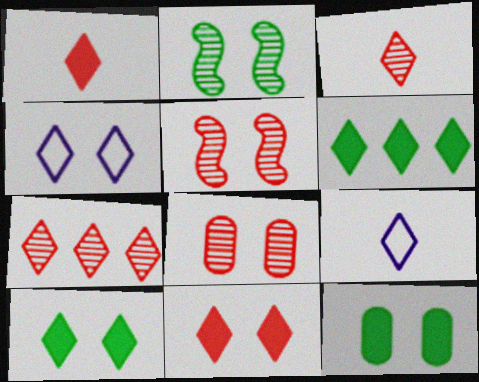[[3, 4, 6], 
[4, 5, 12], 
[7, 9, 10]]